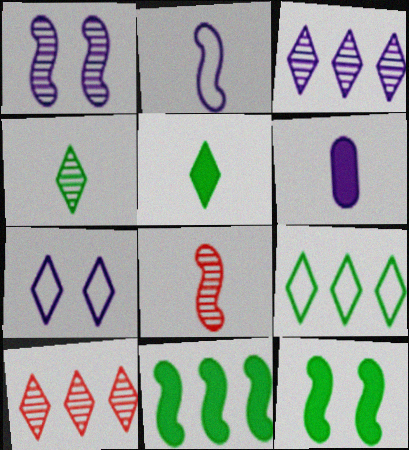[[5, 7, 10]]